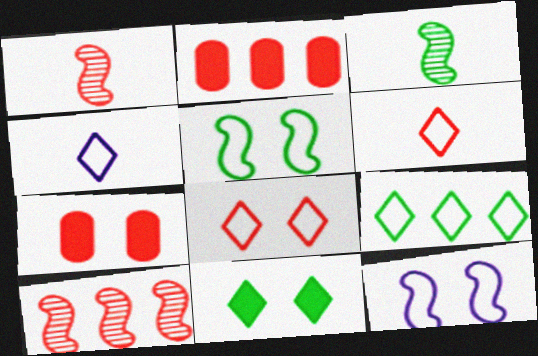[[1, 2, 8], 
[4, 8, 9], 
[6, 7, 10]]